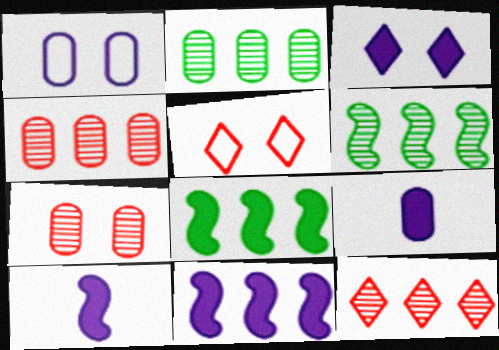[[2, 5, 10], 
[3, 9, 11], 
[5, 6, 9]]